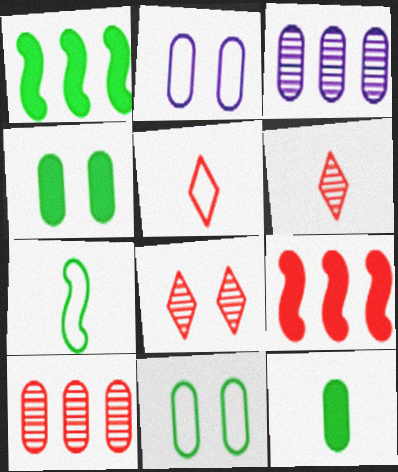[[1, 2, 6], 
[2, 10, 12]]